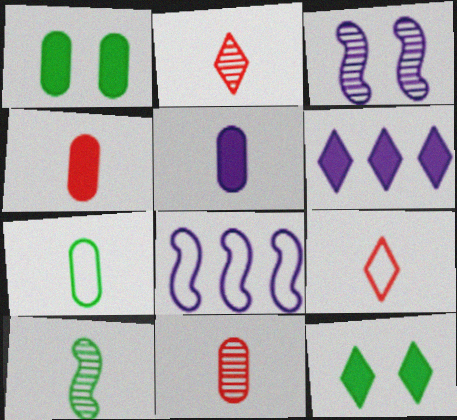[[1, 2, 8], 
[5, 7, 11], 
[5, 9, 10], 
[8, 11, 12]]